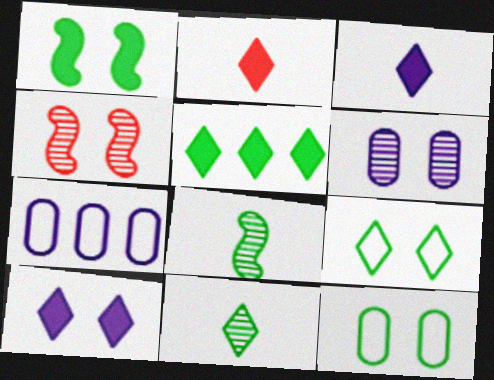[[2, 5, 10], 
[4, 10, 12], 
[5, 8, 12], 
[5, 9, 11]]